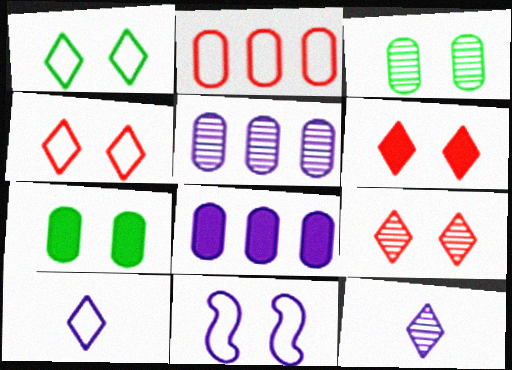[[3, 6, 11], 
[4, 6, 9], 
[7, 9, 11], 
[8, 11, 12]]